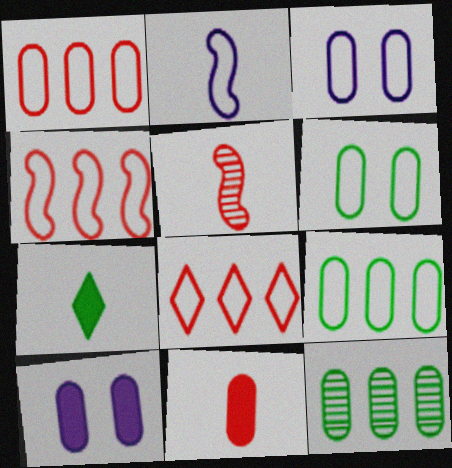[[1, 4, 8], 
[2, 6, 8], 
[3, 11, 12]]